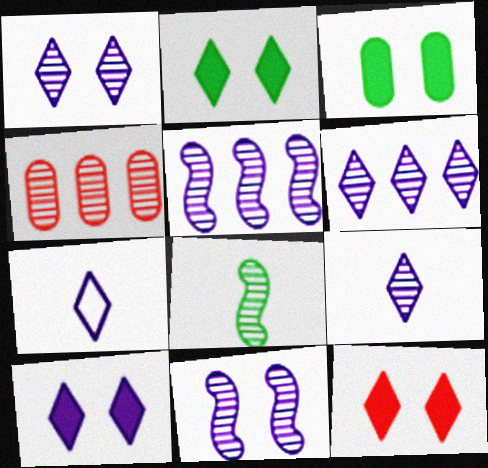[[1, 4, 8], 
[1, 6, 9], 
[2, 10, 12], 
[6, 7, 10]]